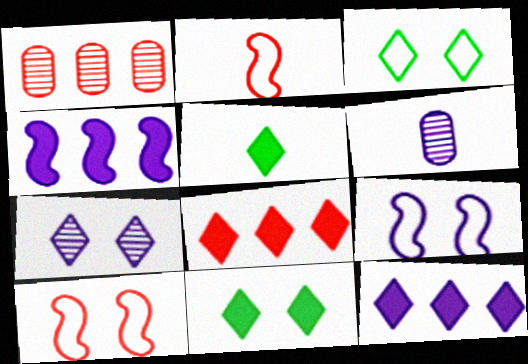[[1, 5, 9], 
[2, 5, 6], 
[6, 9, 12]]